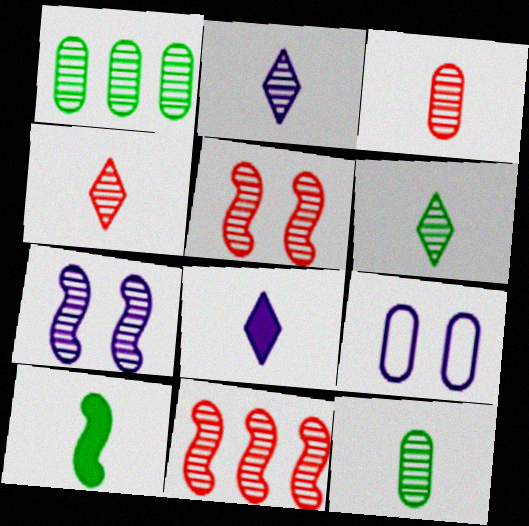[[1, 2, 5], 
[1, 4, 7], 
[2, 4, 6]]